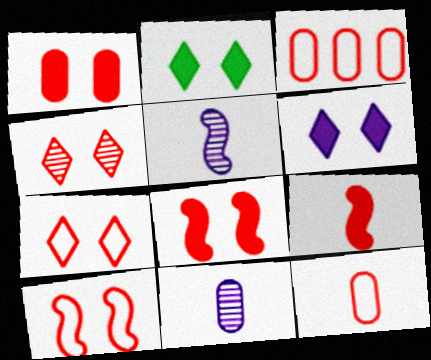[[1, 4, 10], 
[2, 3, 5], 
[3, 4, 9]]